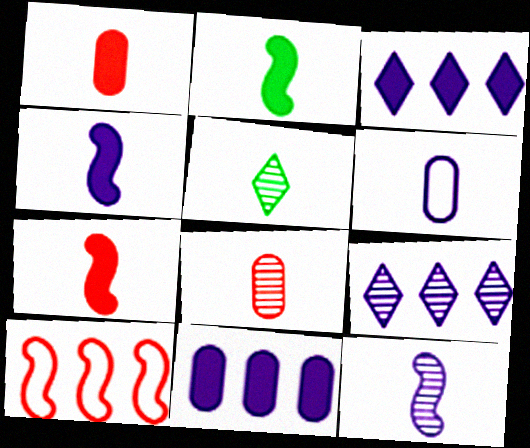[[2, 4, 7], 
[5, 6, 7], 
[5, 8, 12]]